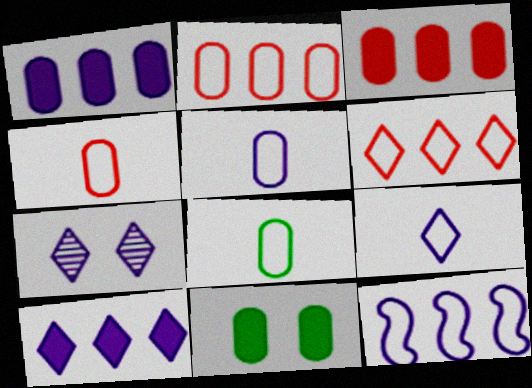[[4, 5, 8], 
[7, 9, 10]]